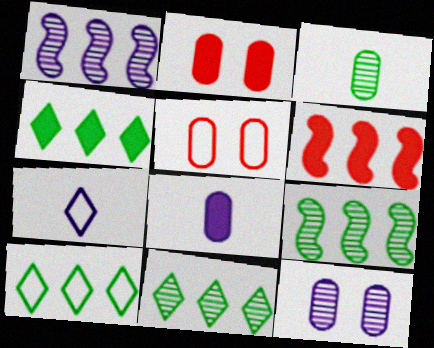[[2, 7, 9], 
[4, 10, 11]]